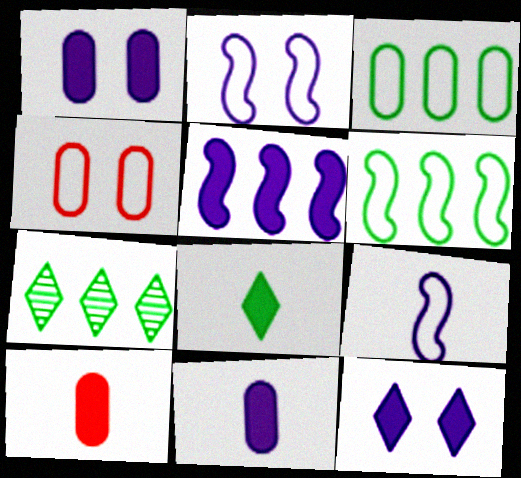[[2, 7, 10], 
[5, 11, 12]]